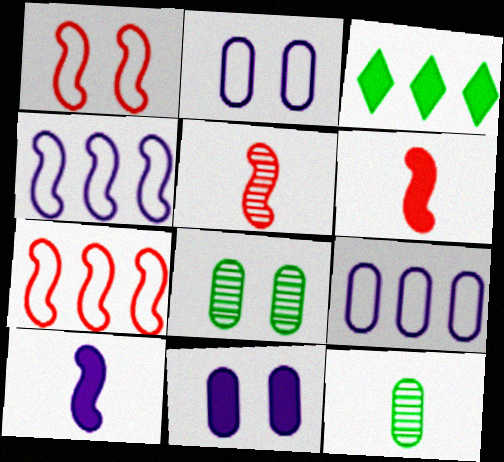[[2, 3, 5], 
[3, 6, 11]]